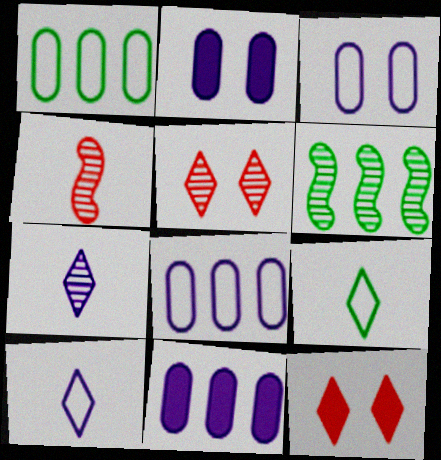[]